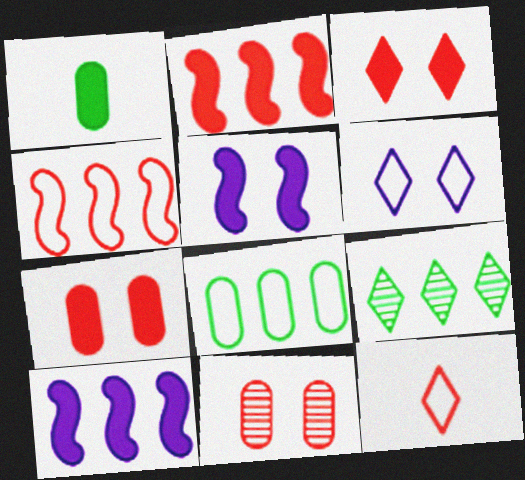[[1, 3, 10], 
[2, 11, 12]]